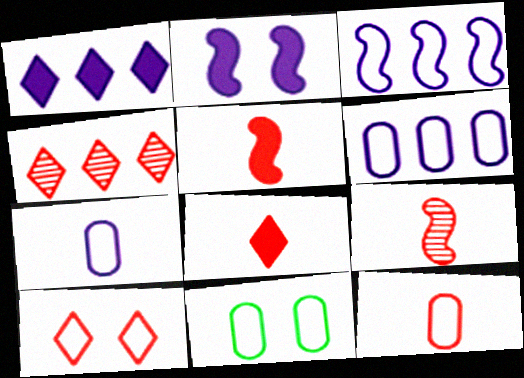[[1, 9, 11], 
[4, 8, 10], 
[6, 11, 12], 
[8, 9, 12]]